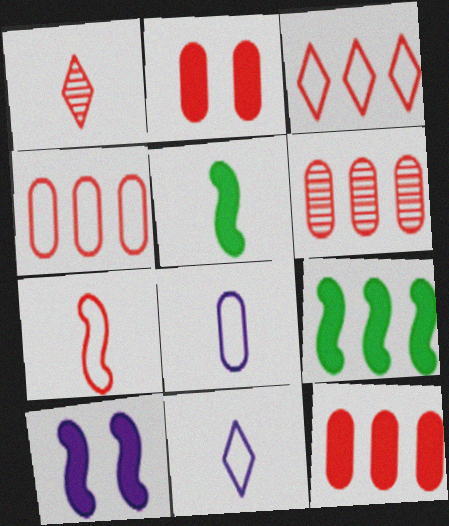[[1, 5, 8], 
[4, 6, 12]]